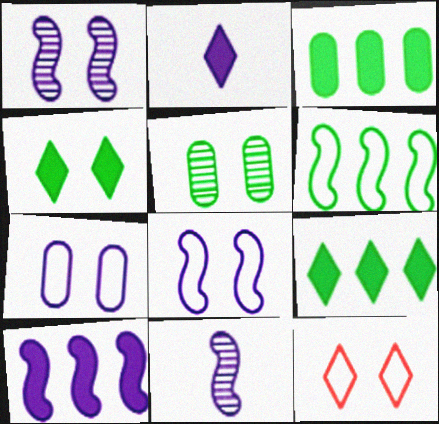[[3, 11, 12], 
[8, 10, 11]]